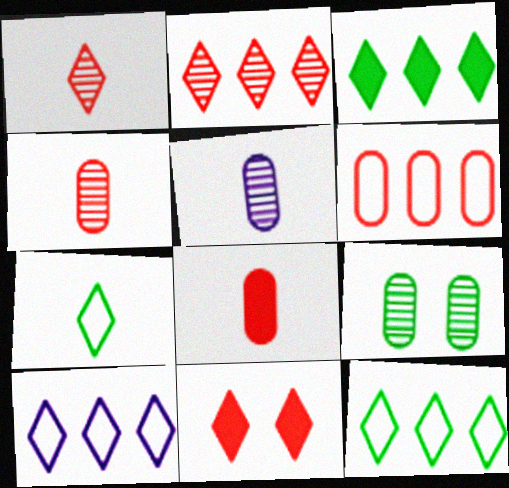[[2, 3, 10]]